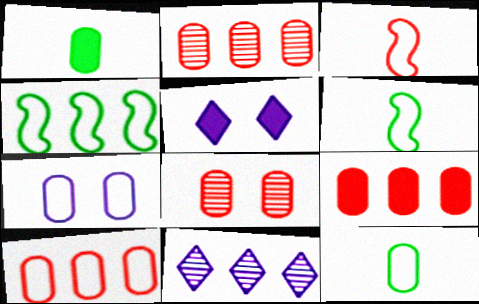[[1, 2, 7], 
[2, 5, 6], 
[2, 9, 10], 
[4, 9, 11], 
[7, 10, 12]]